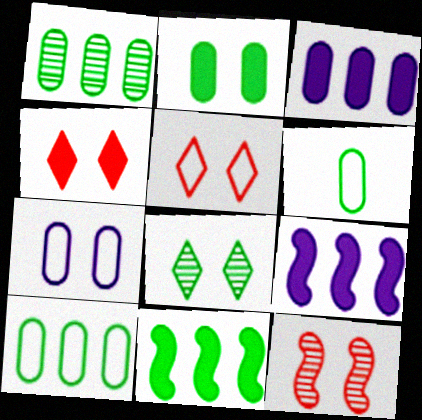[[1, 2, 6], 
[6, 8, 11]]